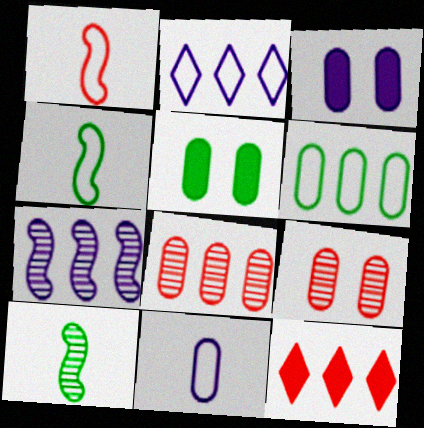[[1, 9, 12], 
[5, 8, 11], 
[6, 7, 12]]